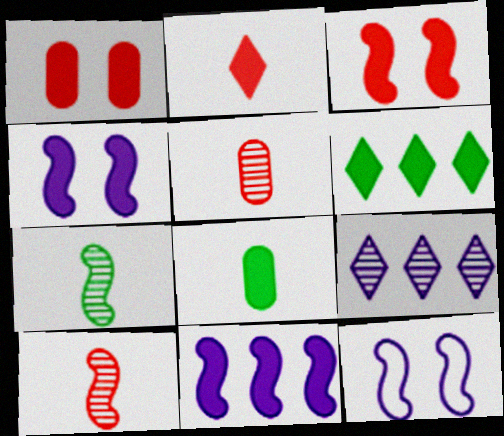[[5, 6, 12]]